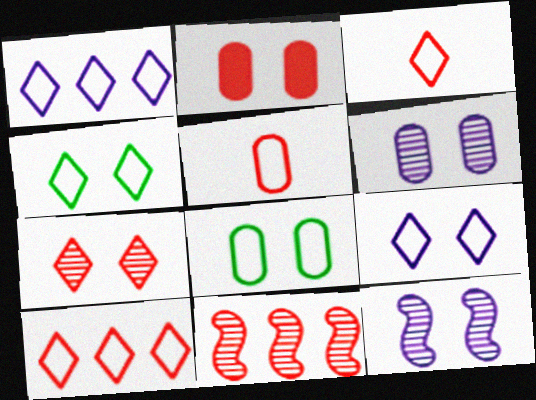[[1, 3, 4], 
[2, 3, 11], 
[2, 4, 12], 
[2, 6, 8]]